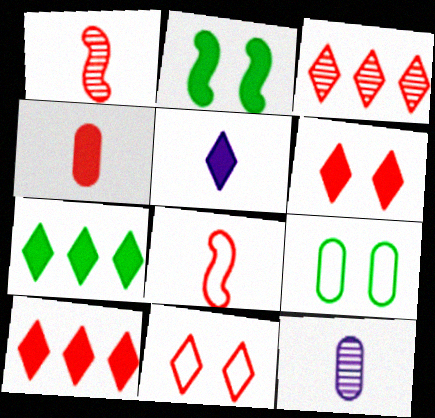[[5, 6, 7]]